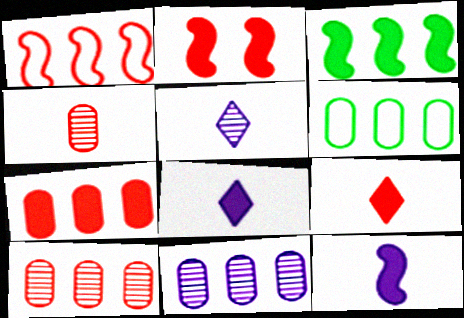[[2, 3, 12], 
[2, 5, 6], 
[2, 7, 9], 
[6, 7, 11]]